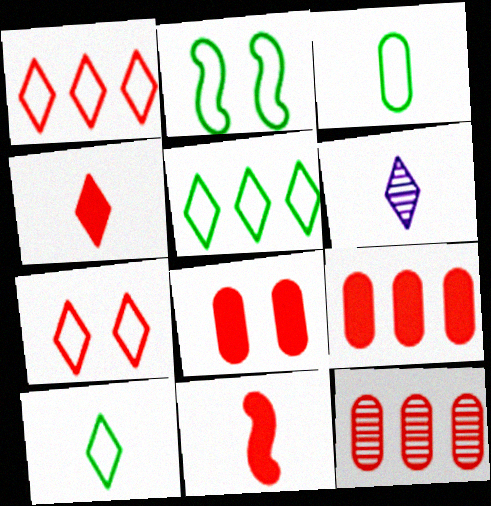[[2, 3, 5], 
[2, 6, 9], 
[3, 6, 11], 
[4, 6, 10], 
[7, 11, 12]]